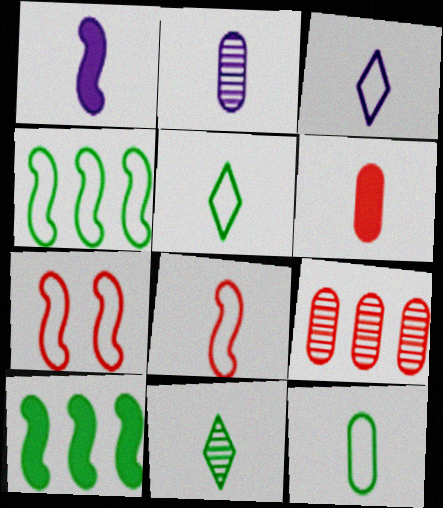[[1, 2, 3], 
[2, 6, 12], 
[3, 8, 12]]